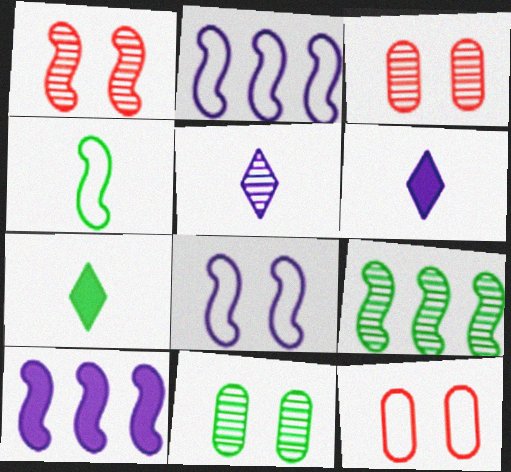[[1, 4, 10], 
[2, 3, 7], 
[3, 5, 9], 
[6, 9, 12]]